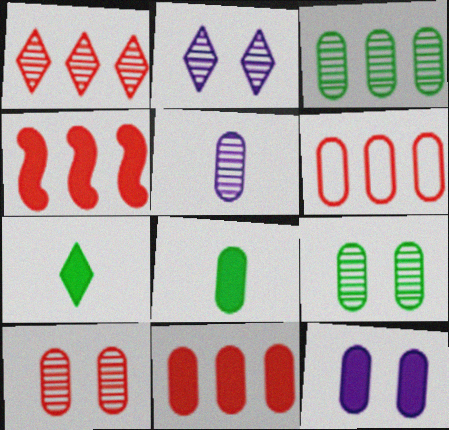[[1, 4, 6], 
[3, 5, 10], 
[4, 7, 12], 
[8, 11, 12]]